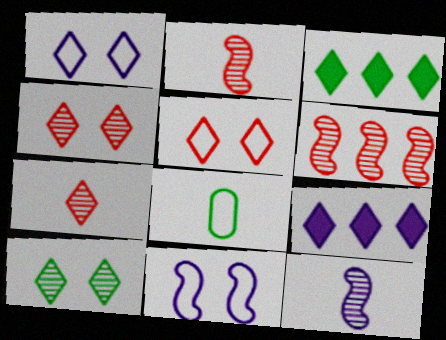[[1, 3, 7]]